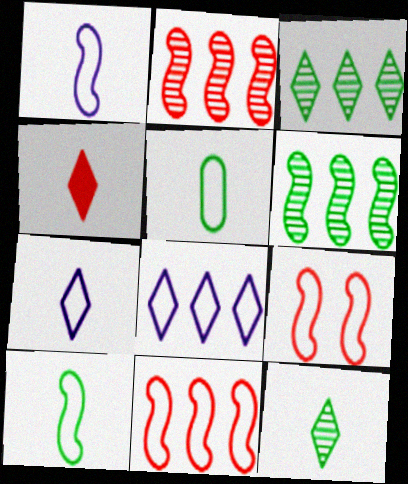[[4, 7, 12], 
[5, 8, 9]]